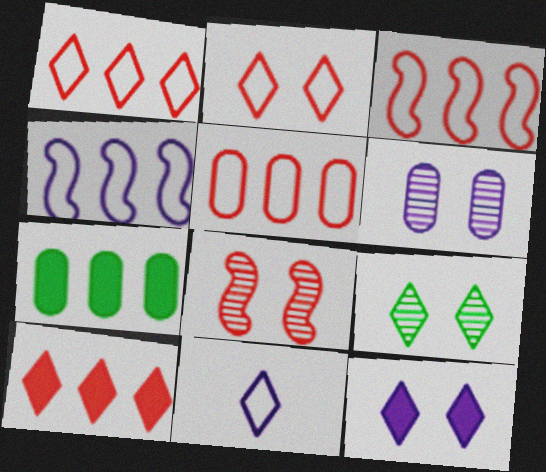[[1, 3, 5], 
[2, 9, 12], 
[6, 8, 9], 
[7, 8, 11], 
[9, 10, 11]]